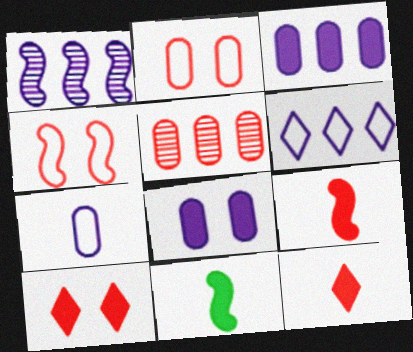[[1, 3, 6], 
[1, 4, 11], 
[3, 10, 11], 
[4, 5, 12]]